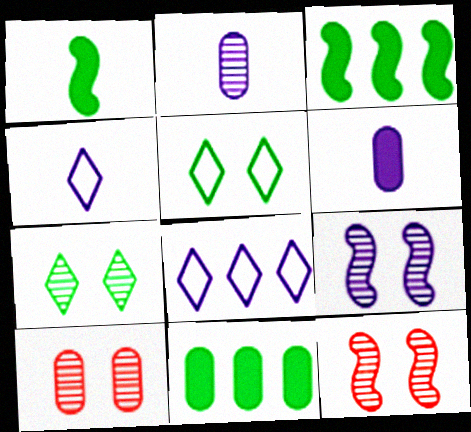[[1, 8, 10], 
[3, 4, 10], 
[4, 11, 12], 
[6, 8, 9], 
[7, 9, 10]]